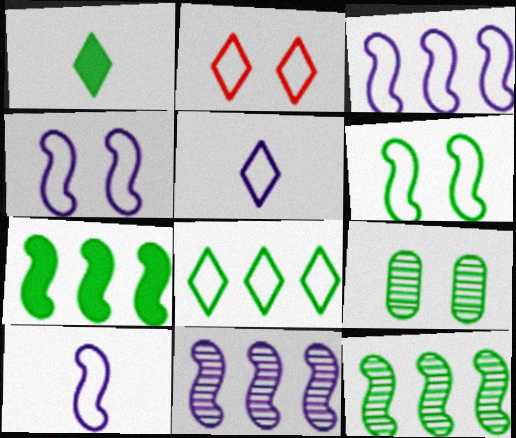[[2, 5, 8], 
[3, 4, 10]]